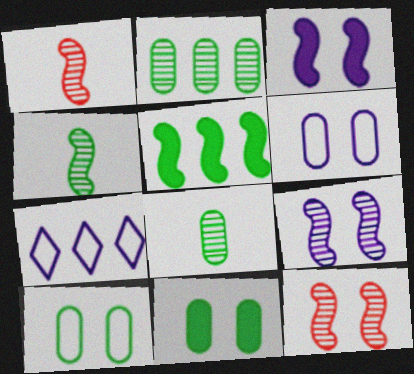[[1, 7, 11]]